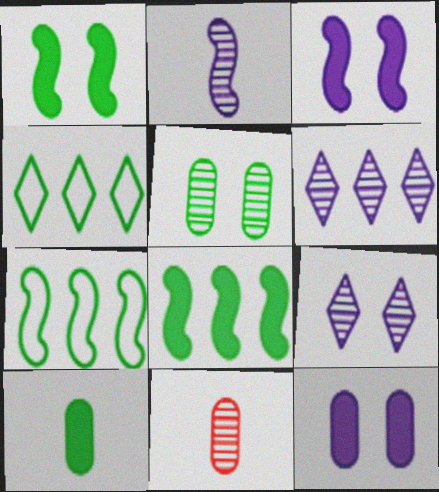[[3, 4, 11]]